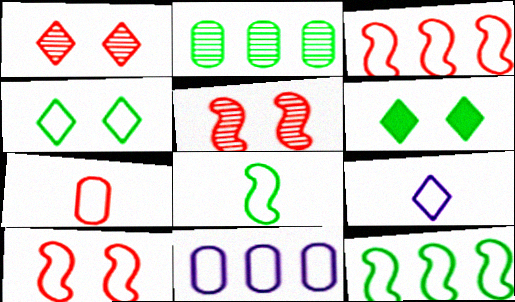[[2, 6, 8], 
[7, 8, 9]]